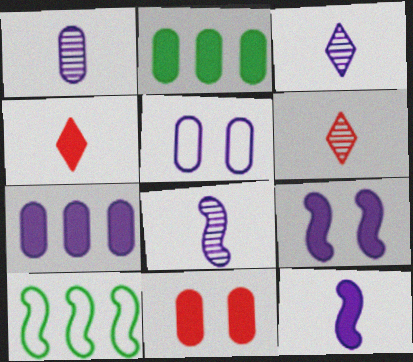[[1, 3, 8], 
[1, 5, 7], 
[2, 4, 9], 
[3, 10, 11]]